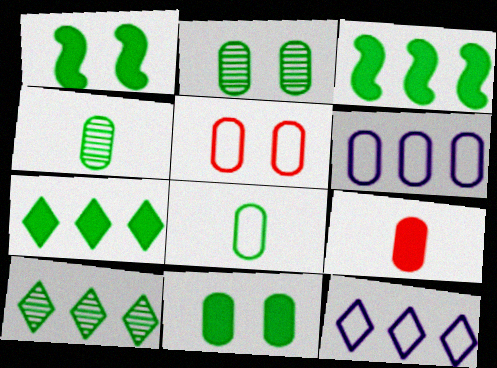[[1, 8, 10], 
[2, 6, 9], 
[5, 6, 8]]